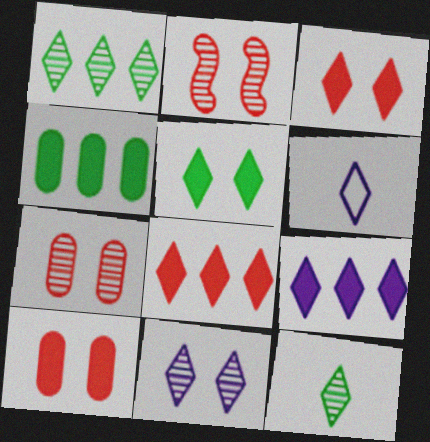[[1, 3, 6], 
[2, 4, 6], 
[6, 9, 11]]